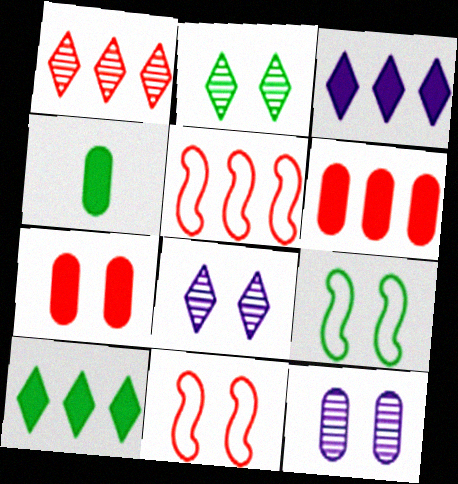[[1, 5, 6], 
[4, 5, 8], 
[7, 8, 9]]